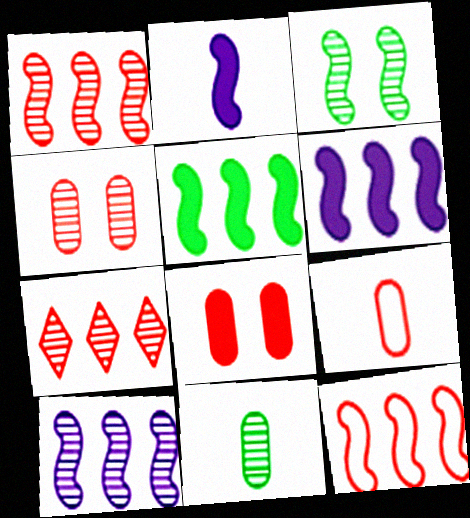[[2, 3, 12], 
[5, 10, 12]]